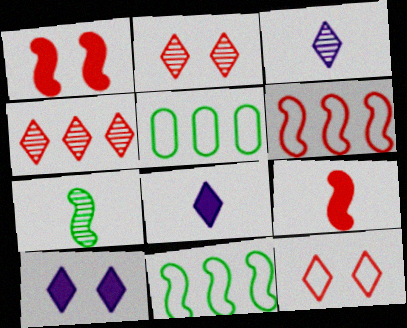[[1, 3, 5]]